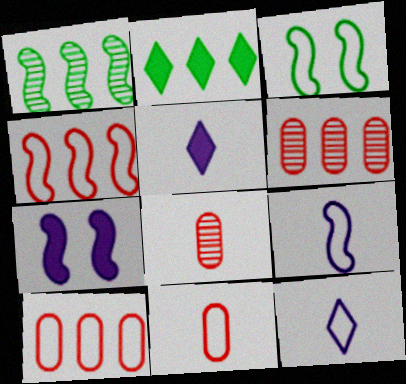[[3, 4, 9], 
[3, 5, 6], 
[3, 10, 12]]